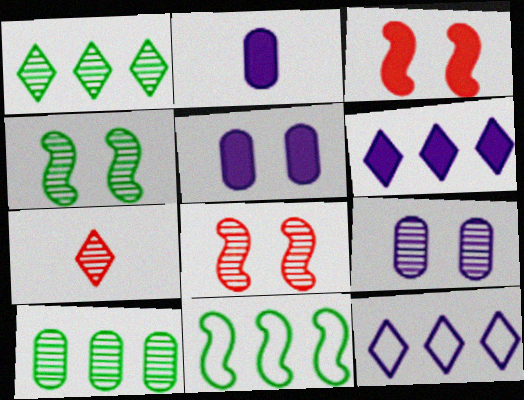[[5, 7, 11]]